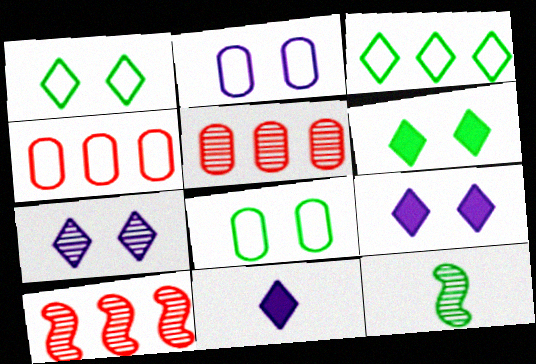[[4, 9, 12], 
[5, 7, 12], 
[8, 10, 11]]